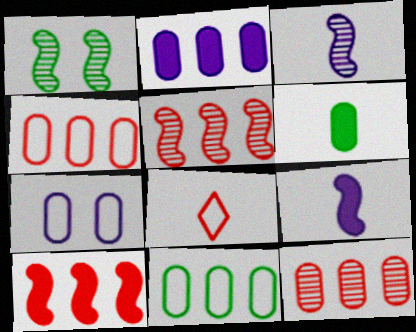[[1, 2, 8], 
[1, 3, 5], 
[2, 11, 12], 
[3, 6, 8], 
[6, 7, 12]]